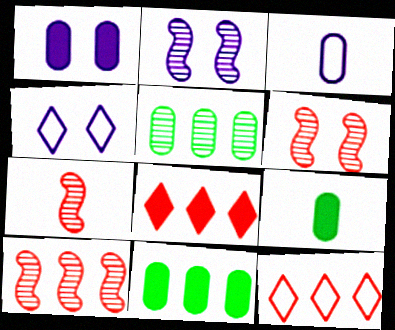[[1, 2, 4], 
[2, 9, 12], 
[4, 7, 11], 
[4, 9, 10], 
[6, 7, 10]]